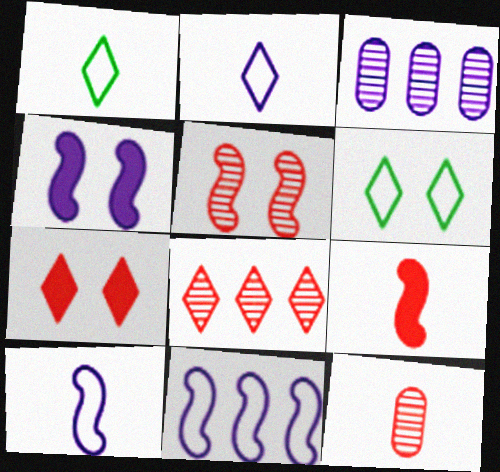[[2, 3, 4], 
[3, 6, 9], 
[5, 8, 12]]